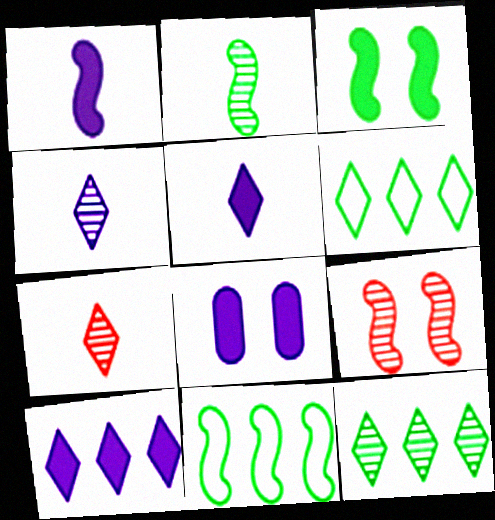[[1, 8, 10], 
[1, 9, 11], 
[2, 3, 11], 
[7, 8, 11]]